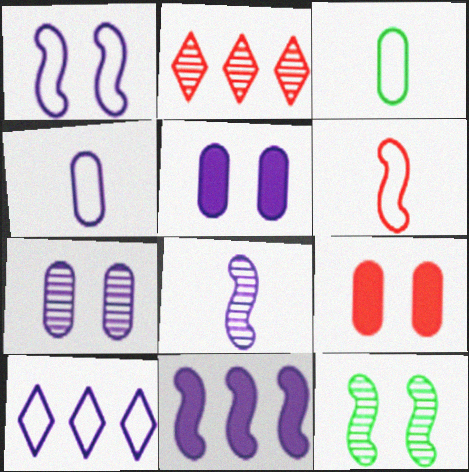[[1, 4, 10], 
[1, 8, 11], 
[2, 6, 9], 
[5, 8, 10], 
[6, 11, 12]]